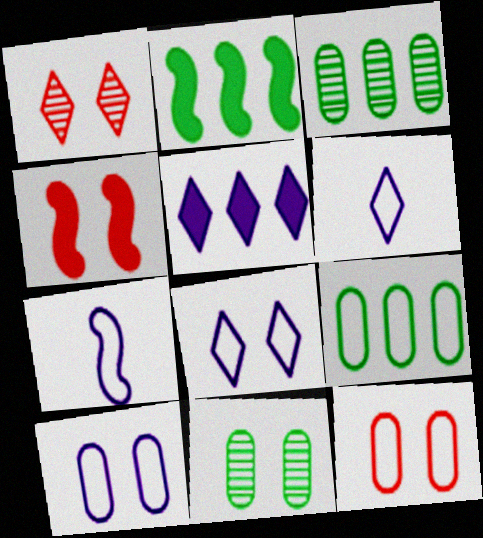[[1, 4, 12], 
[3, 4, 6], 
[4, 8, 11]]